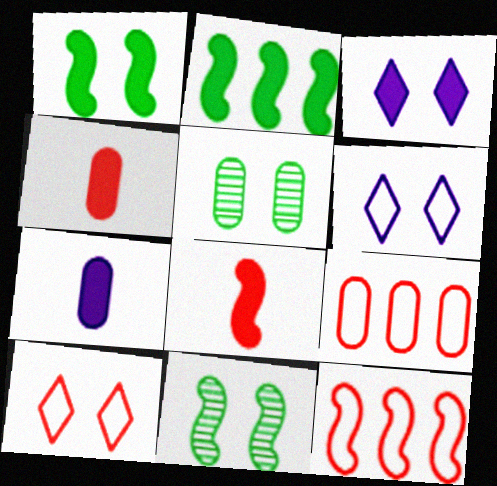[[2, 3, 4], 
[5, 7, 9]]